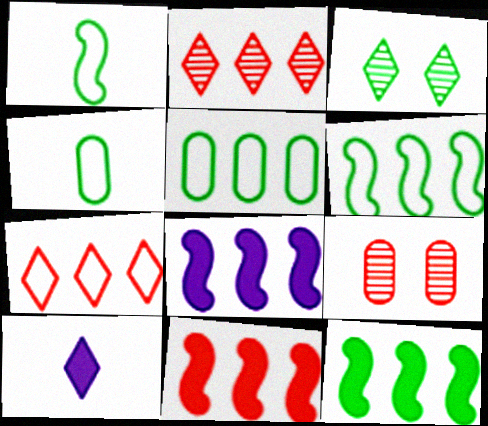[[2, 5, 8], 
[3, 4, 12], 
[3, 7, 10], 
[6, 9, 10], 
[8, 11, 12]]